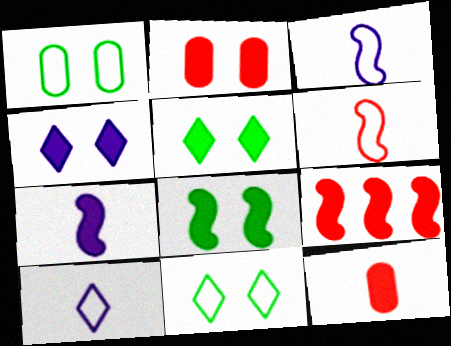[[2, 4, 8], 
[7, 8, 9]]